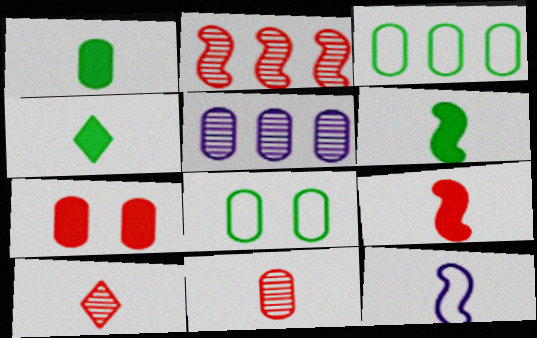[[1, 4, 6], 
[1, 10, 12], 
[4, 11, 12]]